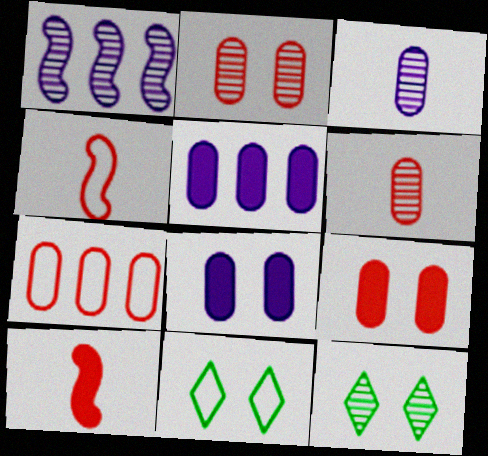[[1, 6, 12], 
[4, 5, 12], 
[6, 7, 9]]